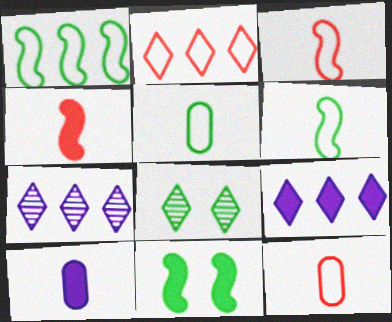[[7, 11, 12]]